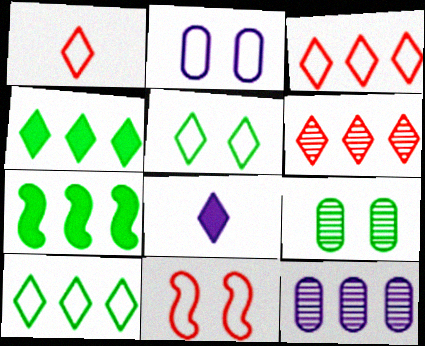[[2, 5, 11], 
[3, 7, 12], 
[5, 6, 8]]